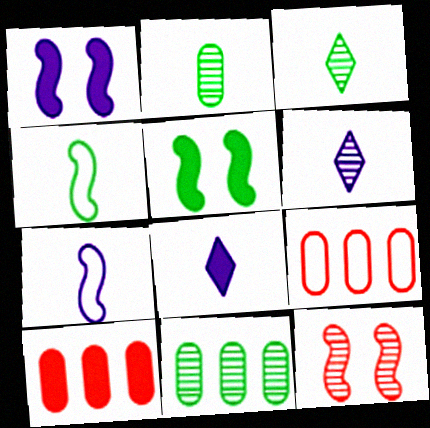[[1, 3, 9], 
[5, 6, 9], 
[5, 8, 10], 
[6, 11, 12]]